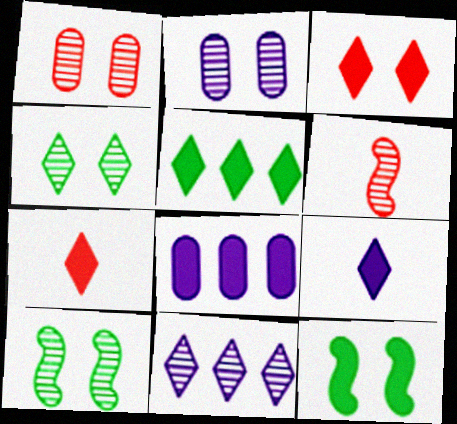[[3, 5, 9], 
[7, 8, 12]]